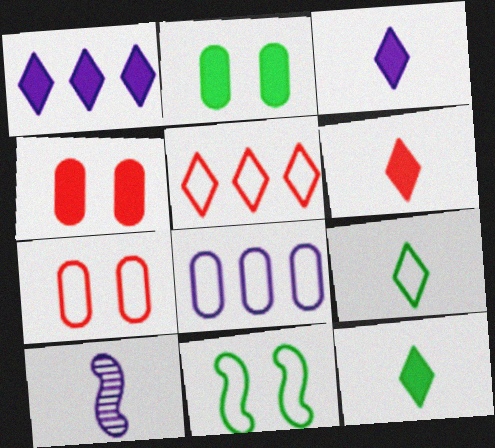[[2, 5, 10], 
[3, 6, 12]]